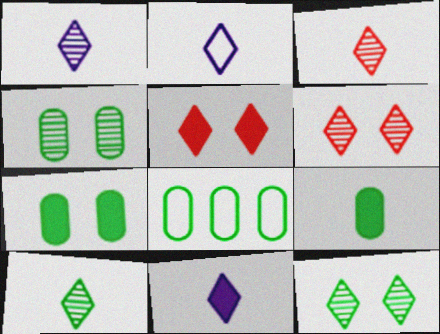[[1, 2, 11], 
[1, 3, 10], 
[4, 8, 9]]